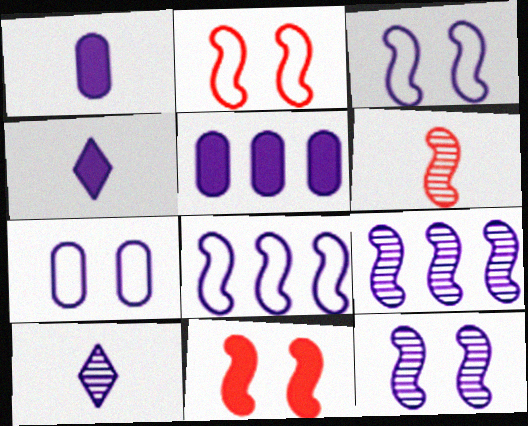[[3, 5, 10], 
[4, 7, 9]]